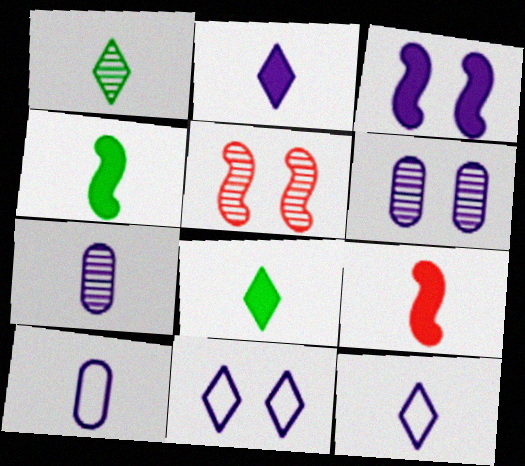[[1, 9, 10], 
[3, 6, 11]]